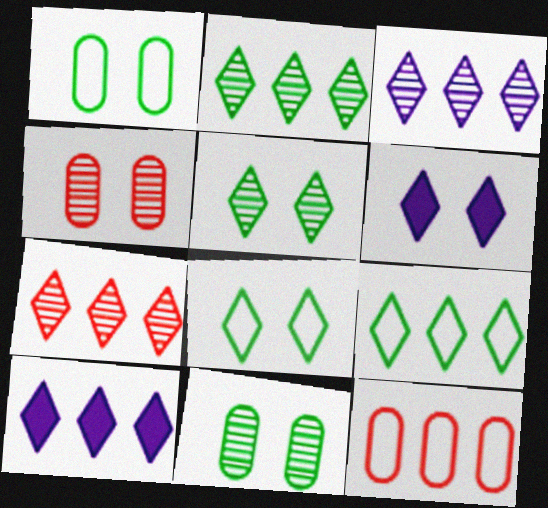[[2, 3, 7], 
[7, 9, 10]]